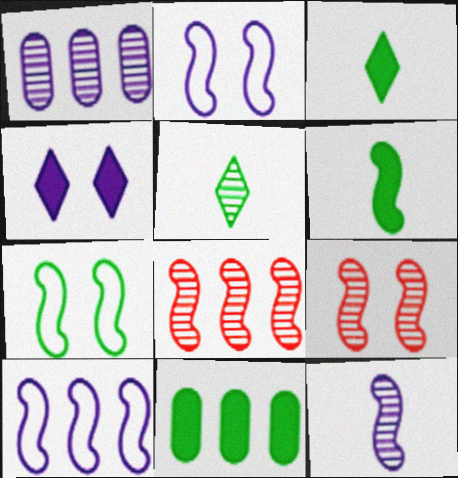[[1, 5, 9], 
[2, 6, 8], 
[5, 7, 11], 
[6, 9, 10]]